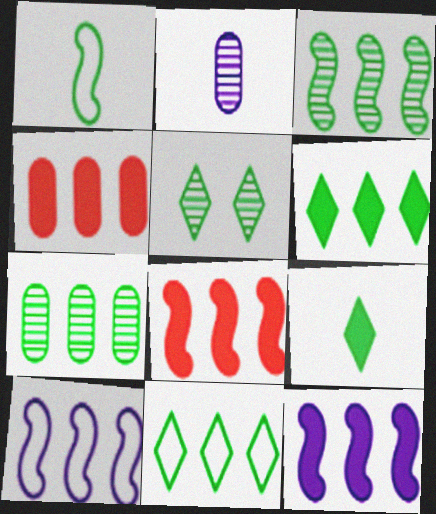[[3, 8, 10], 
[4, 6, 12], 
[5, 9, 11]]